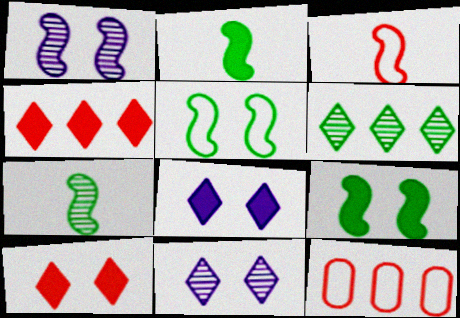[[2, 11, 12], 
[7, 8, 12]]